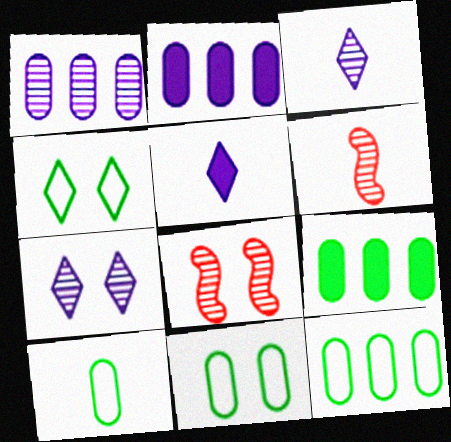[[2, 4, 6], 
[5, 6, 10], 
[5, 8, 12], 
[10, 11, 12]]